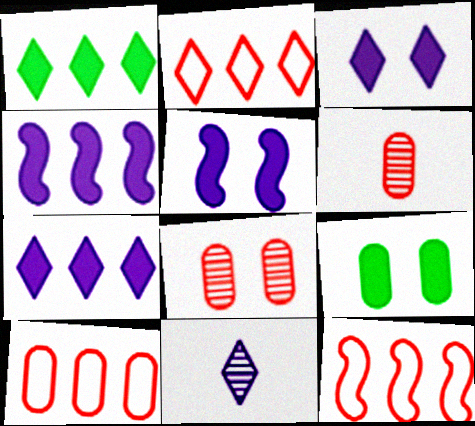[[2, 10, 12], 
[9, 11, 12]]